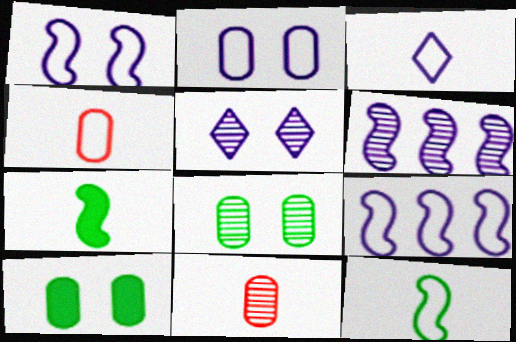[[2, 3, 9], 
[3, 4, 12], 
[3, 7, 11]]